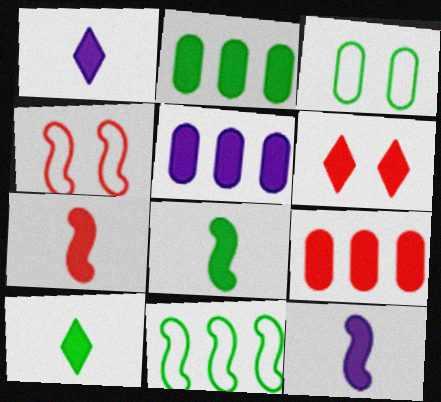[[2, 5, 9], 
[2, 6, 12], 
[5, 6, 8], 
[6, 7, 9], 
[7, 8, 12]]